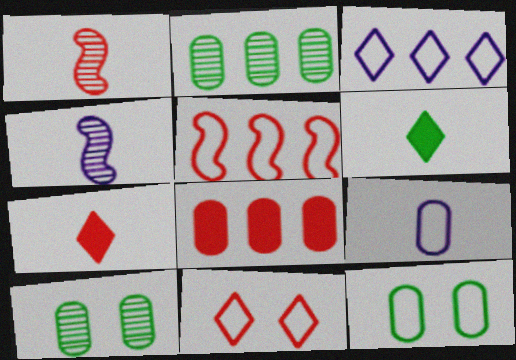[[1, 6, 9], 
[1, 8, 11], 
[8, 9, 10]]